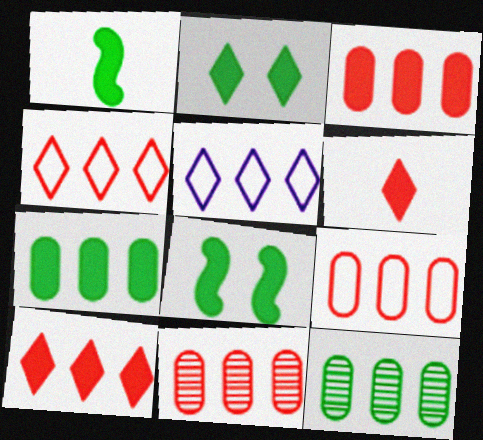[[1, 2, 7], 
[3, 9, 11]]